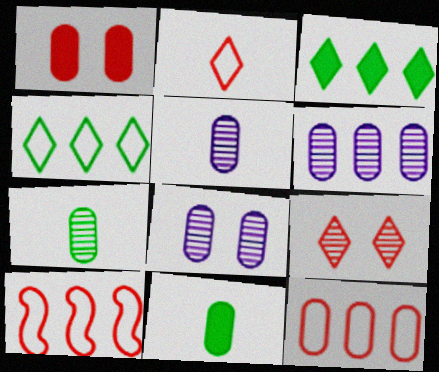[[3, 6, 10], 
[5, 6, 8], 
[8, 11, 12]]